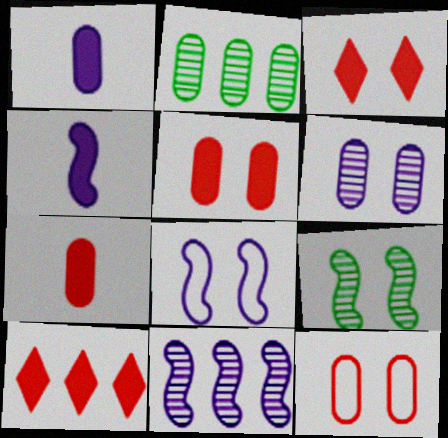[[1, 2, 12], 
[4, 8, 11]]